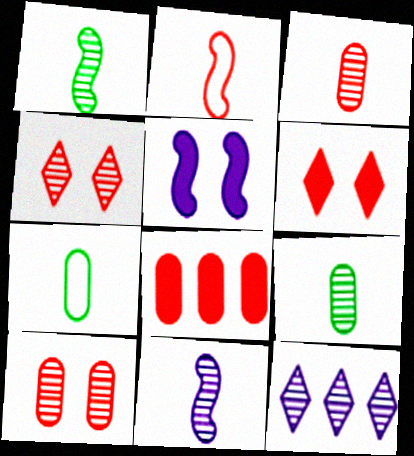[[1, 10, 12], 
[2, 4, 8]]